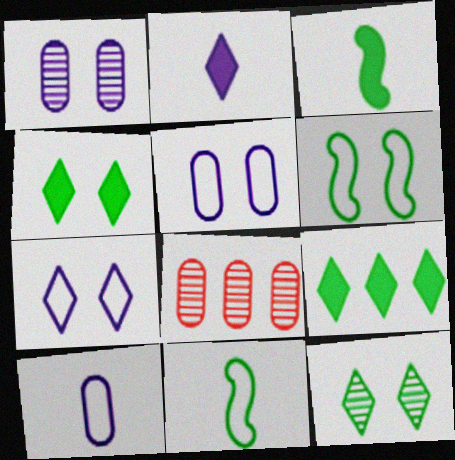[[2, 6, 8], 
[3, 7, 8]]